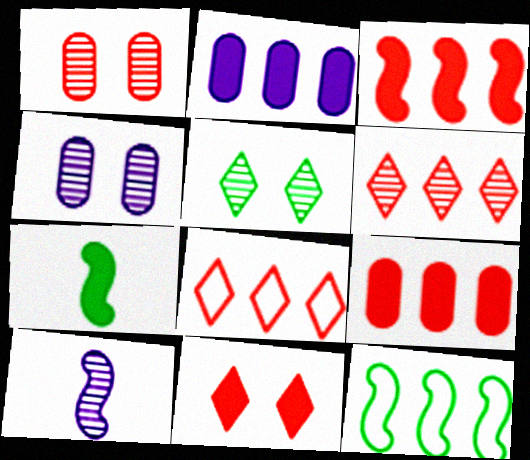[[2, 6, 12], 
[2, 7, 11], 
[4, 7, 8]]